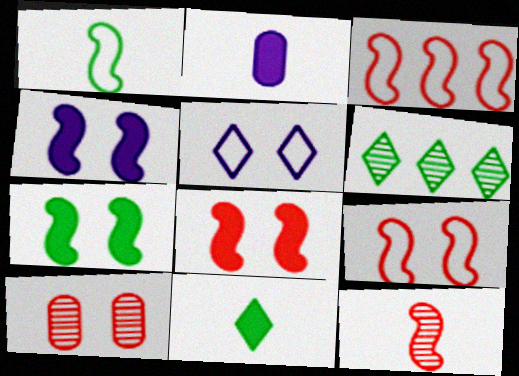[[2, 6, 9], 
[3, 8, 12], 
[4, 7, 8], 
[5, 7, 10]]